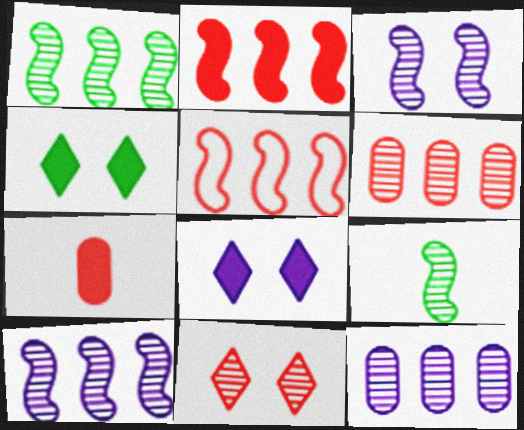[[5, 7, 11], 
[9, 11, 12]]